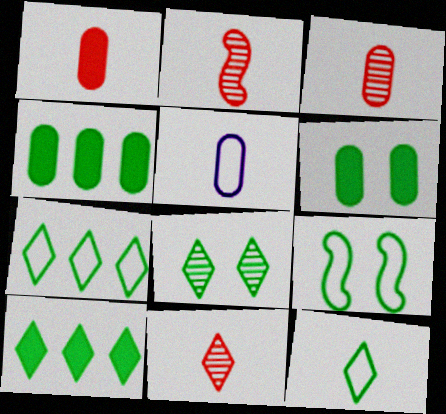[[2, 3, 11], 
[6, 8, 9], 
[8, 10, 12]]